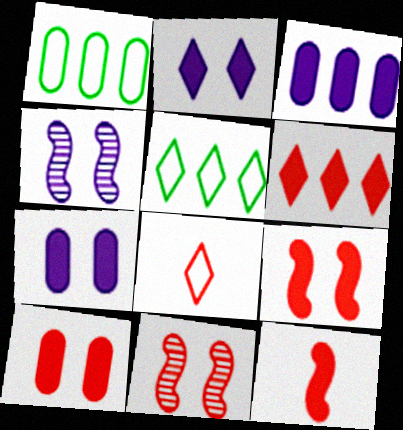[[6, 10, 12]]